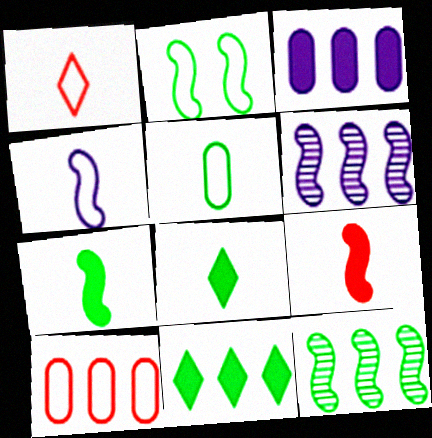[[1, 4, 5], 
[2, 6, 9], 
[2, 7, 12], 
[6, 10, 11]]